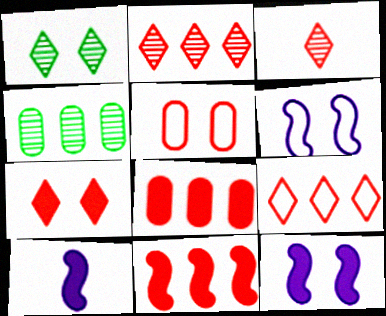[[1, 5, 12], 
[3, 5, 11], 
[3, 7, 9]]